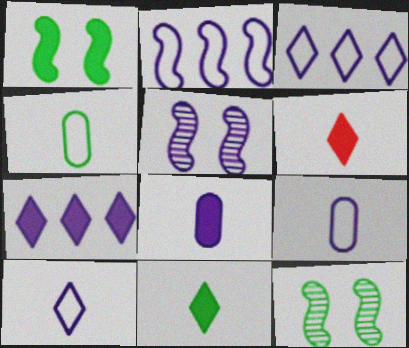[[3, 5, 8], 
[5, 7, 9]]